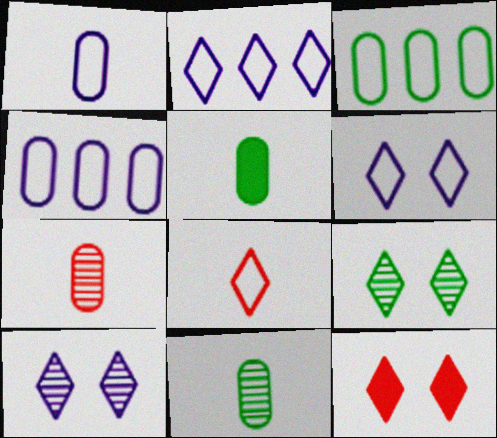[[1, 5, 7], 
[6, 9, 12]]